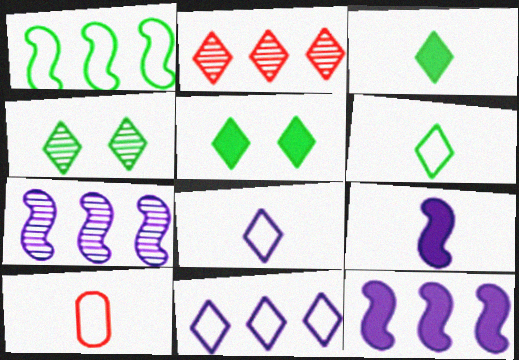[[2, 5, 8], 
[4, 10, 12], 
[5, 7, 10]]